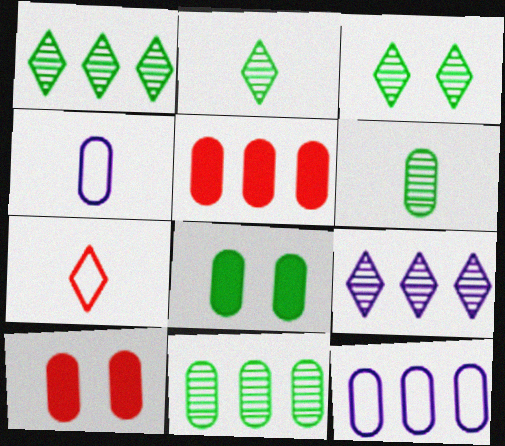[[1, 2, 3], 
[4, 10, 11], 
[5, 11, 12], 
[6, 10, 12]]